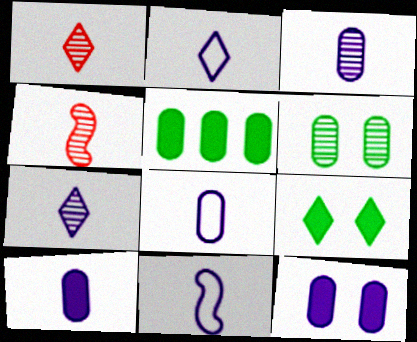[[2, 8, 11], 
[3, 8, 10], 
[7, 10, 11]]